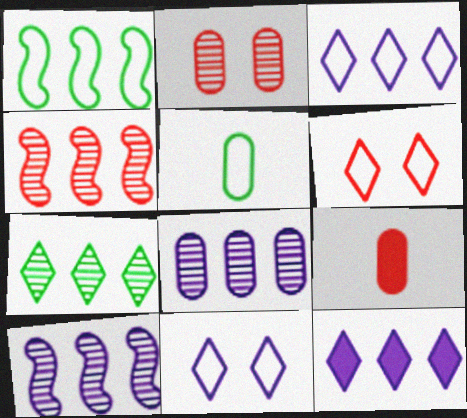[[4, 6, 9], 
[4, 7, 8]]